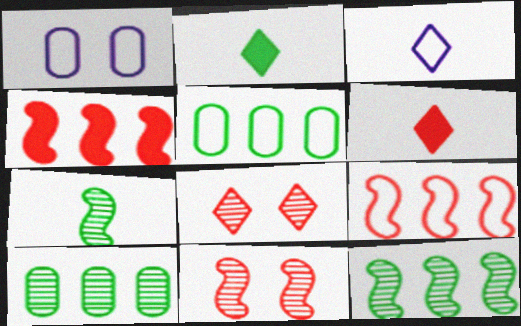[[1, 6, 12]]